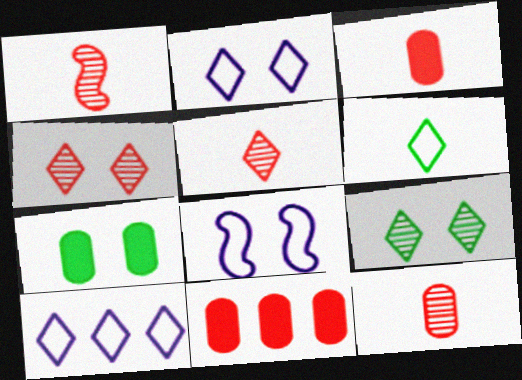[[1, 5, 12], 
[1, 7, 10], 
[4, 7, 8]]